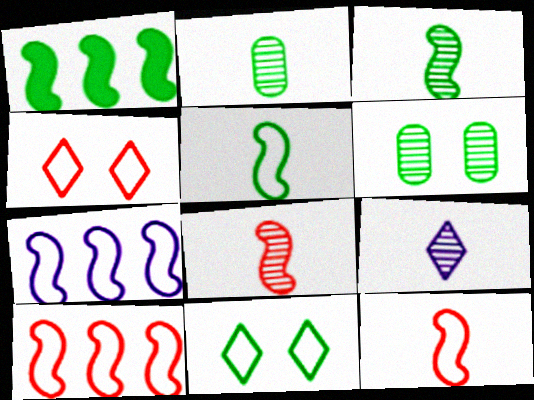[[1, 2, 11], 
[2, 8, 9]]